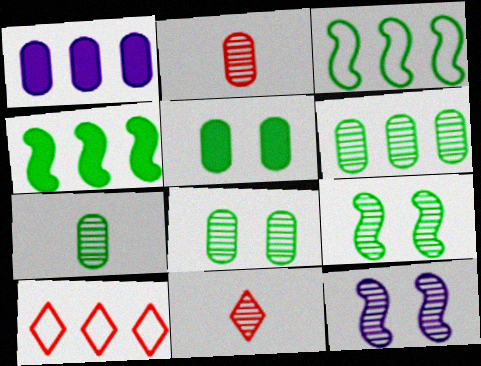[[6, 7, 8], 
[6, 11, 12]]